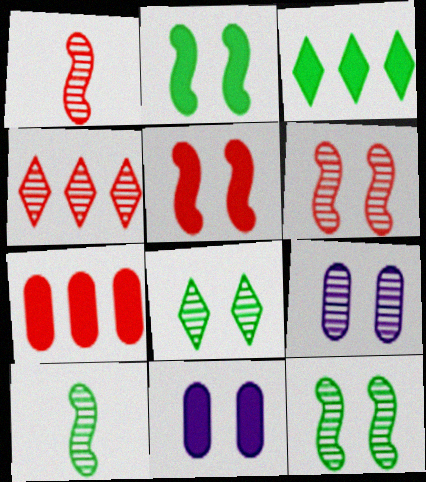[[4, 9, 10], 
[6, 8, 9]]